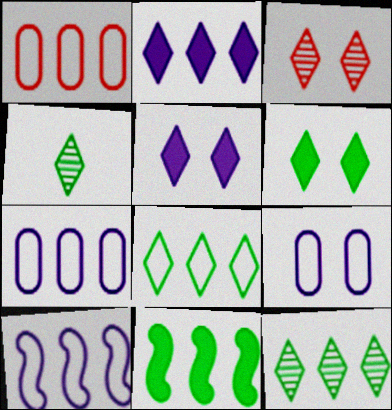[[1, 8, 10], 
[4, 6, 8]]